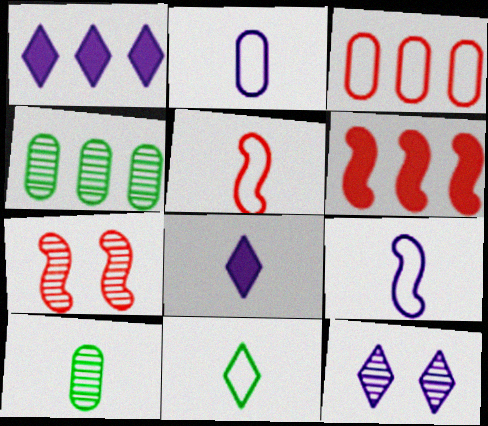[[2, 5, 11], 
[5, 6, 7], 
[5, 8, 10]]